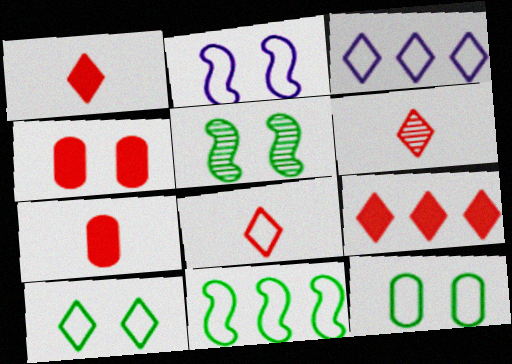[[1, 6, 8], 
[3, 5, 7], 
[3, 8, 10]]